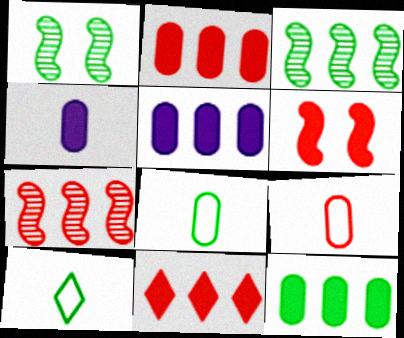[[1, 10, 12], 
[2, 5, 12]]